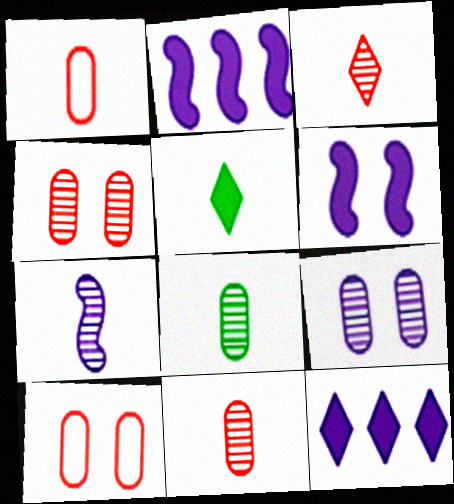[[1, 5, 7], 
[3, 7, 8]]